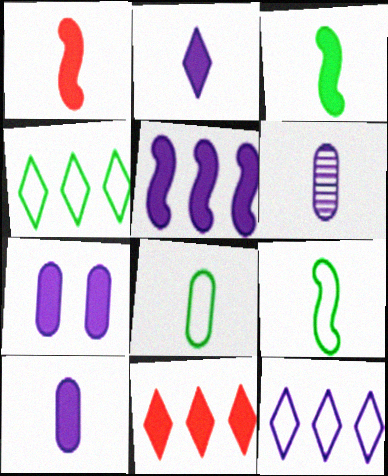[[2, 5, 7], 
[3, 7, 11]]